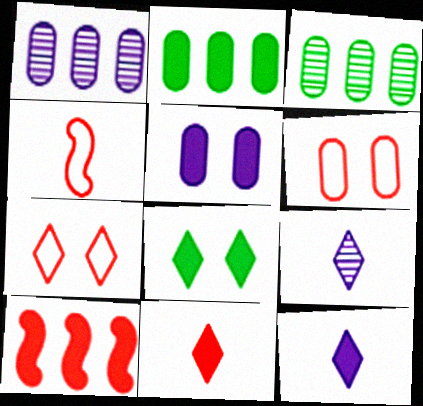[[1, 4, 8]]